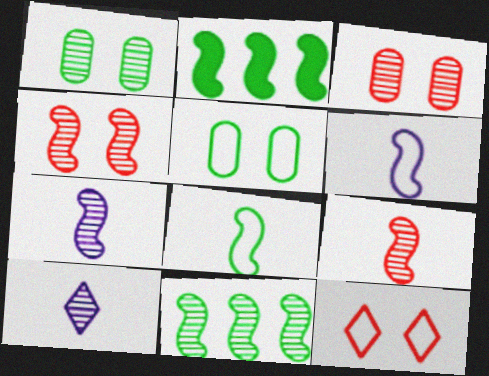[[2, 4, 6], 
[3, 10, 11], 
[4, 7, 11]]